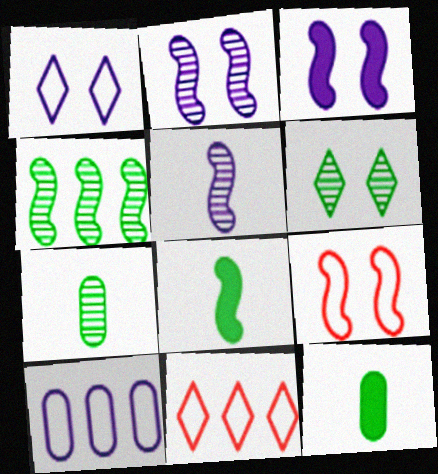[[2, 11, 12], 
[3, 7, 11], 
[4, 6, 7]]